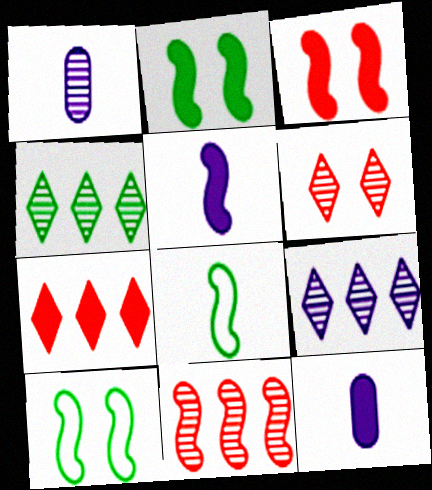[[1, 7, 10], 
[2, 7, 12], 
[5, 10, 11]]